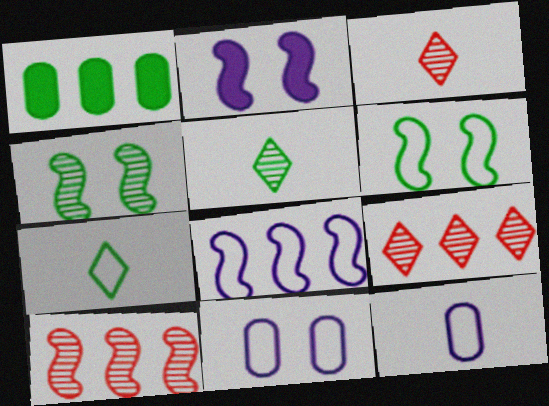[[1, 4, 7], 
[1, 5, 6], 
[1, 8, 9]]